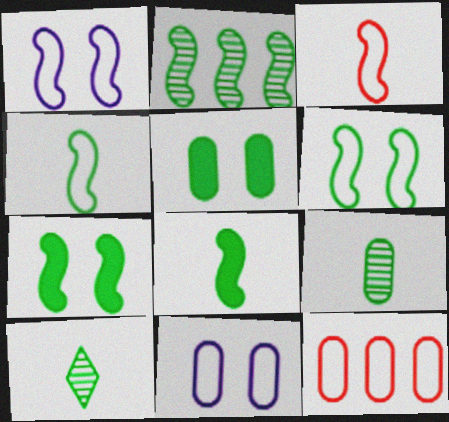[[2, 4, 7], 
[2, 6, 8]]